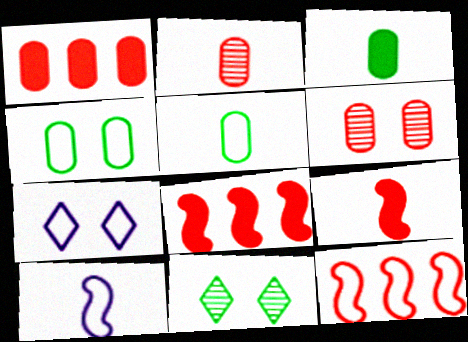[[1, 10, 11], 
[5, 7, 12]]